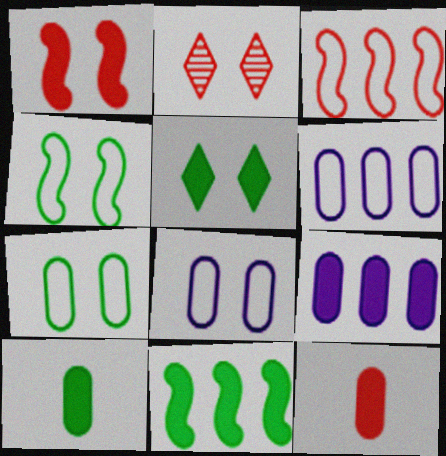[[2, 3, 12], 
[5, 10, 11]]